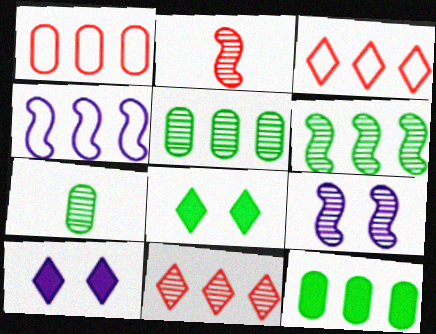[[2, 6, 9], 
[4, 11, 12], 
[7, 9, 11]]